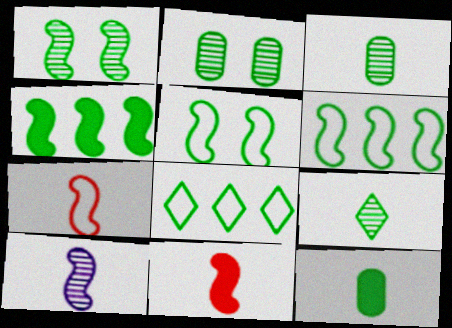[[1, 8, 12]]